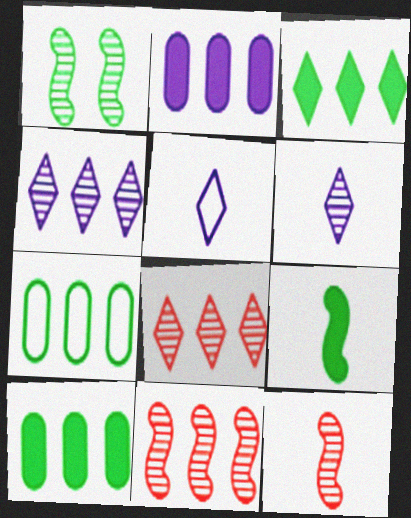[]